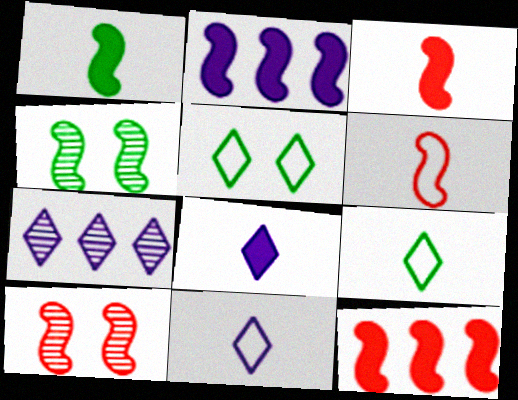[[2, 4, 6], 
[6, 10, 12]]